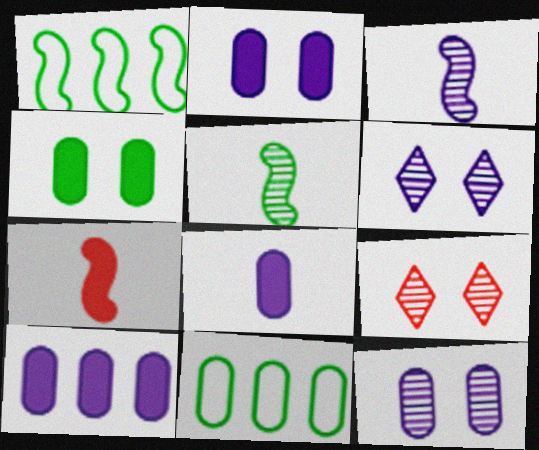[[1, 8, 9], 
[2, 8, 10], 
[6, 7, 11]]